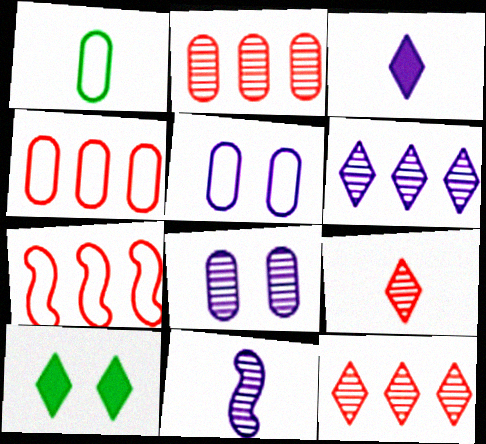[[1, 4, 5], 
[4, 10, 11], 
[6, 8, 11]]